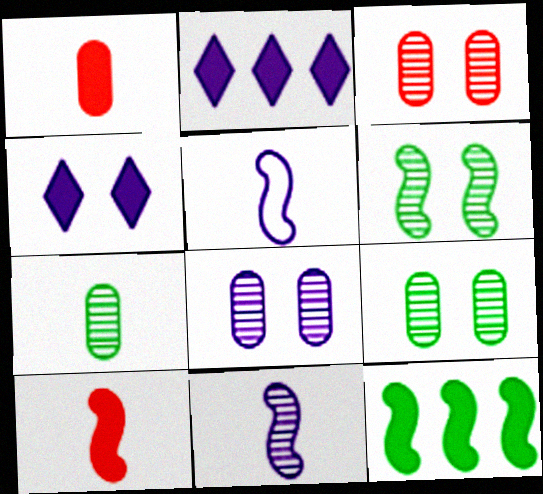[[1, 4, 12], 
[2, 5, 8], 
[3, 8, 9]]